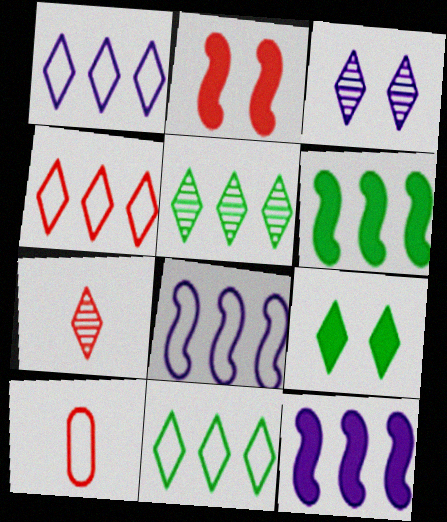[[1, 4, 11], 
[1, 7, 9], 
[3, 5, 7], 
[3, 6, 10]]